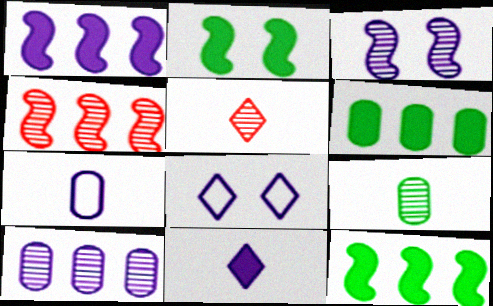[]